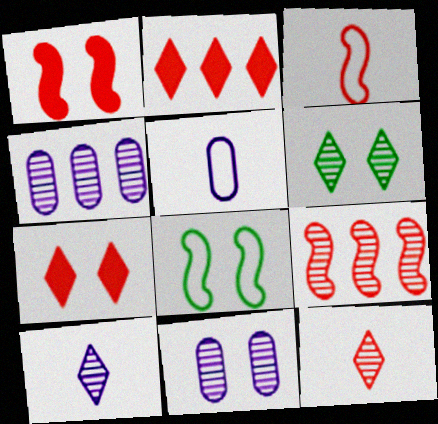[[1, 3, 9], 
[7, 8, 11]]